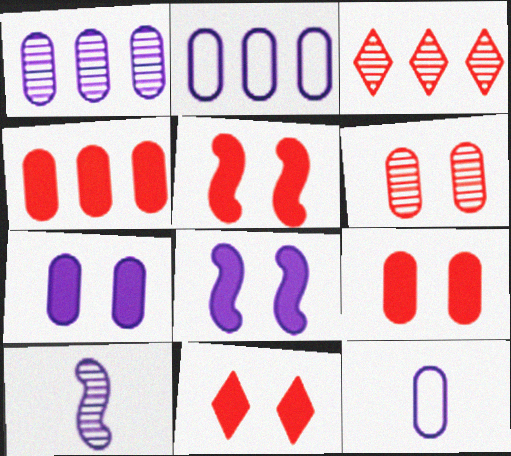[[1, 7, 12], 
[5, 9, 11]]